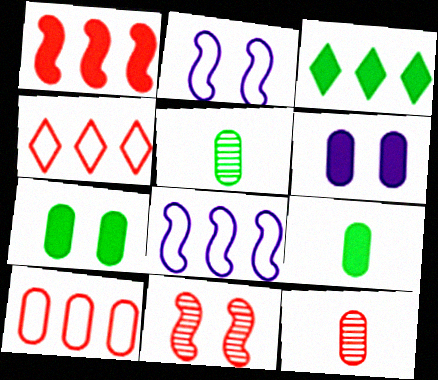[[2, 3, 12], 
[5, 6, 10]]